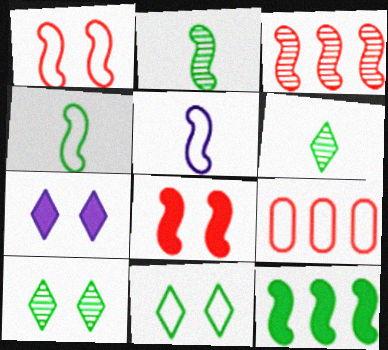[[2, 7, 9], 
[5, 9, 11]]